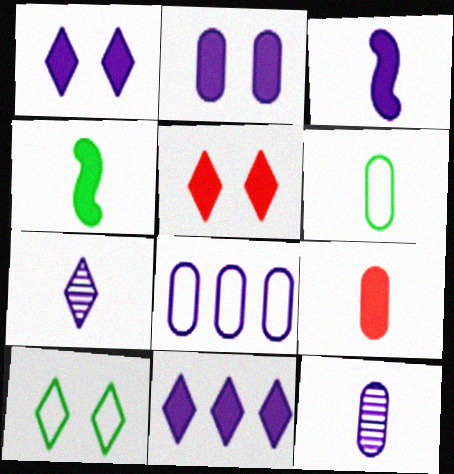[[2, 3, 11], 
[2, 8, 12], 
[6, 9, 12]]